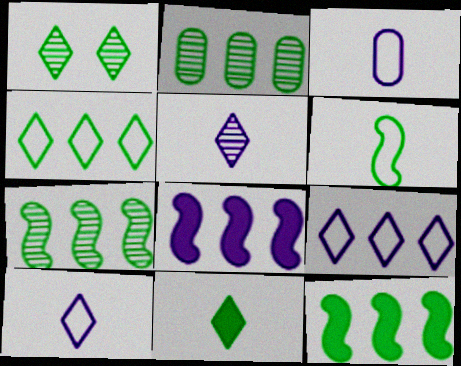[[1, 4, 11], 
[2, 4, 12]]